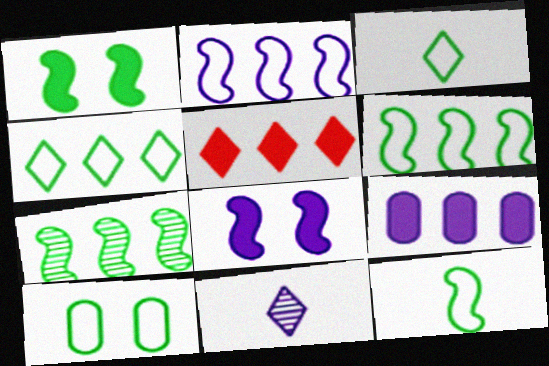[[1, 7, 12], 
[3, 6, 10], 
[4, 10, 12]]